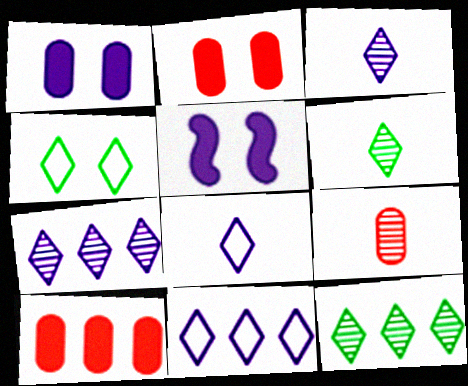[]